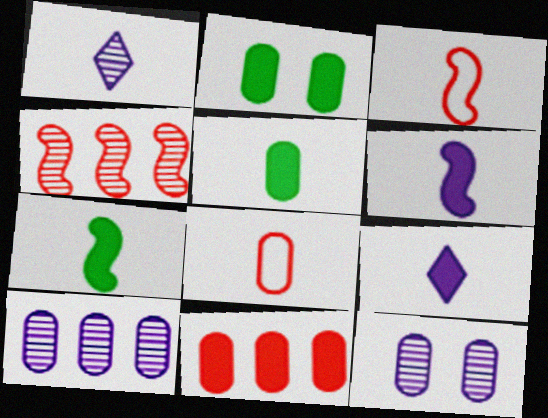[[1, 3, 5], 
[1, 7, 8], 
[2, 8, 10]]